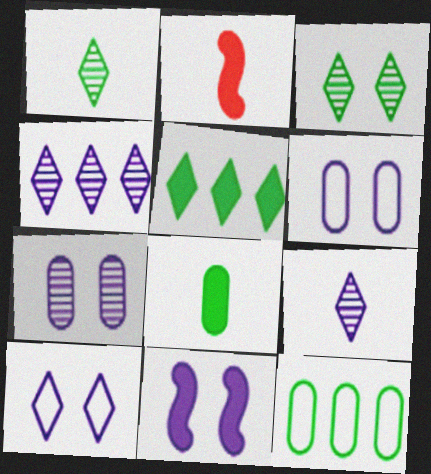[[7, 10, 11]]